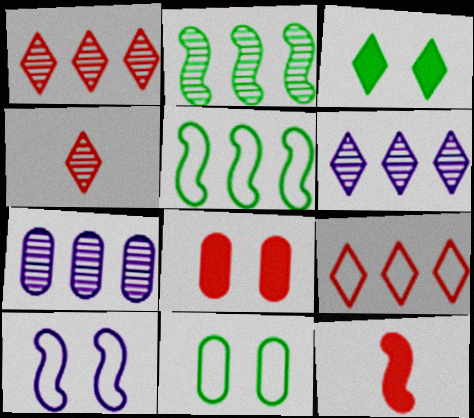[[1, 2, 7], 
[2, 10, 12], 
[6, 11, 12]]